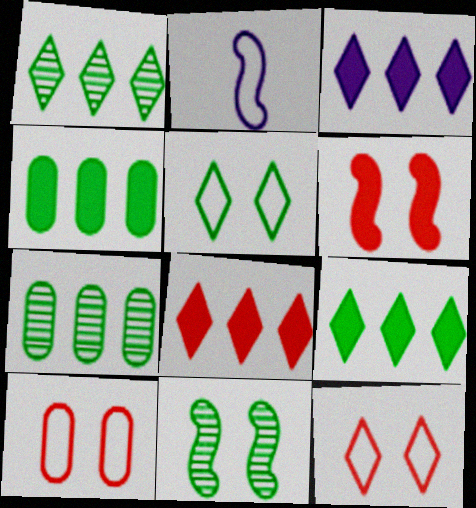[[3, 8, 9]]